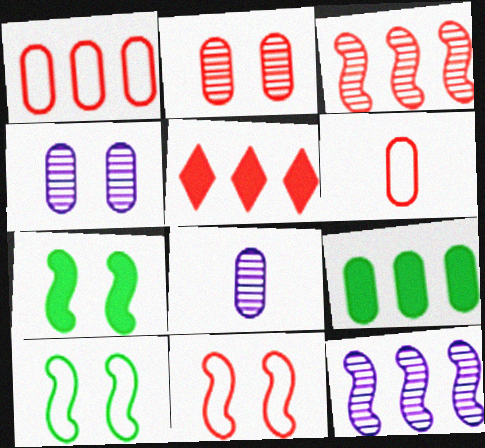[[1, 3, 5], 
[4, 6, 9], 
[5, 8, 10]]